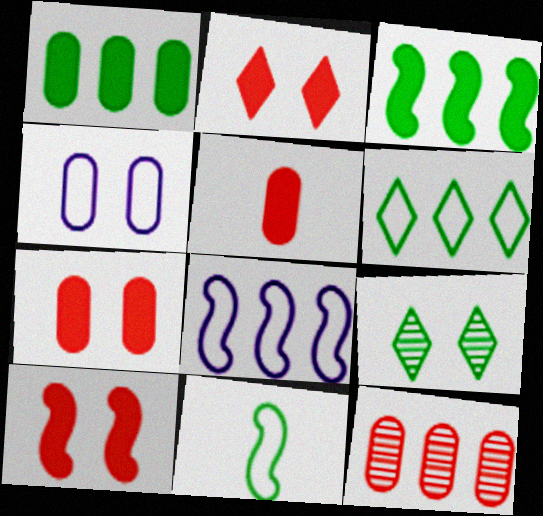[[1, 9, 11], 
[2, 7, 10], 
[4, 9, 10], 
[5, 8, 9]]